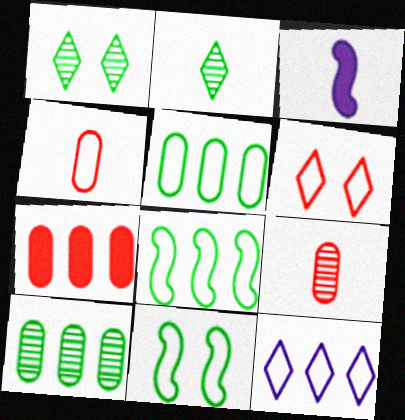[[2, 3, 4], 
[3, 6, 10], 
[4, 11, 12]]